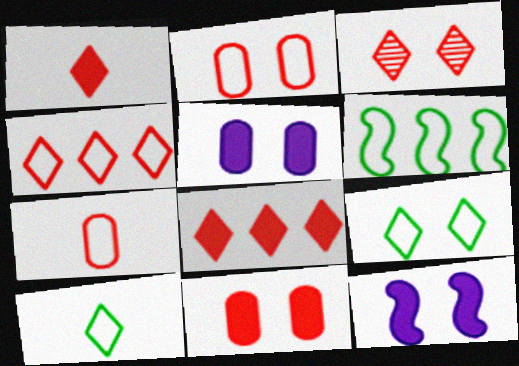[[1, 3, 4]]